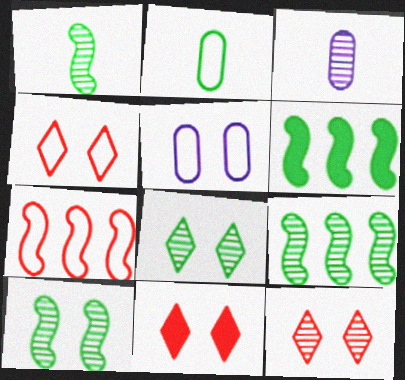[[1, 9, 10], 
[2, 6, 8], 
[3, 4, 6], 
[3, 9, 12], 
[4, 11, 12], 
[5, 10, 11]]